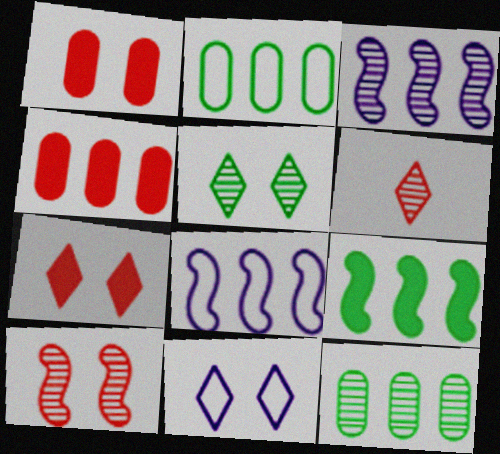[[5, 7, 11]]